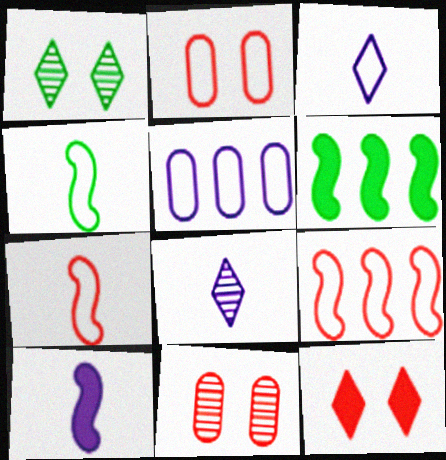[[2, 6, 8], 
[3, 6, 11]]